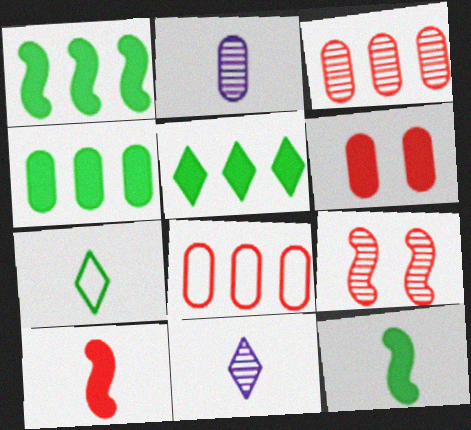[[1, 4, 5], 
[2, 7, 10]]